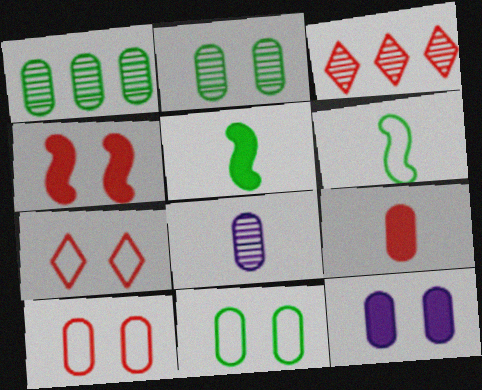[[2, 10, 12], 
[3, 6, 12]]